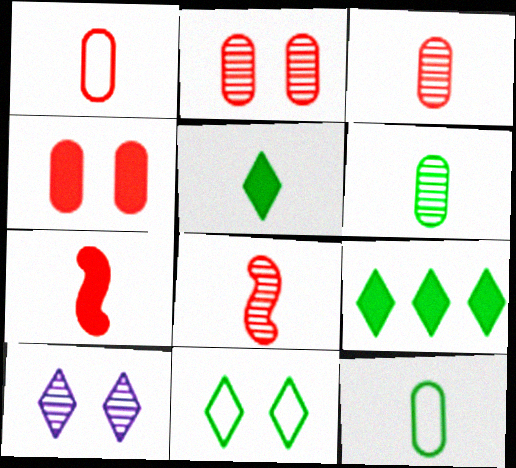[]